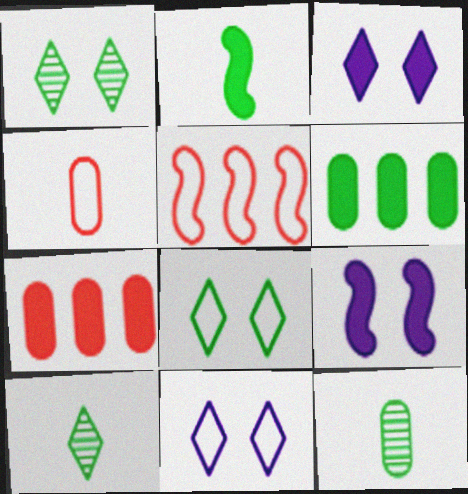[[2, 3, 7], 
[3, 5, 12]]